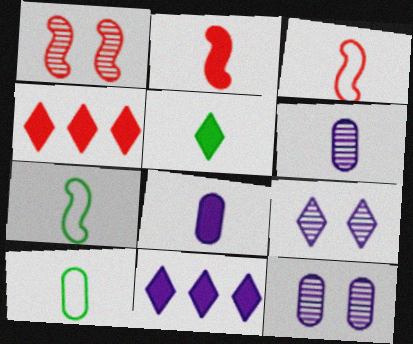[[1, 10, 11], 
[2, 5, 8], 
[3, 5, 6], 
[4, 7, 12]]